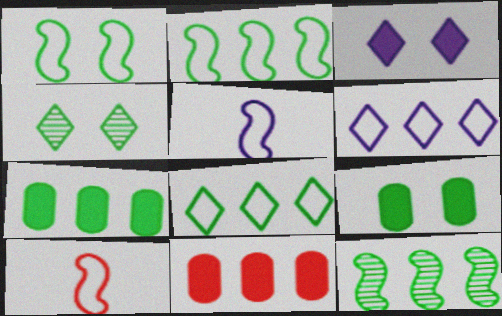[[1, 4, 9], 
[4, 5, 11], 
[6, 11, 12], 
[7, 8, 12]]